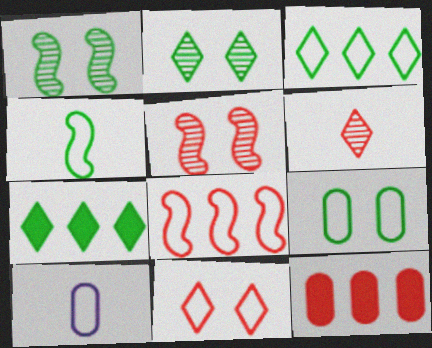[[3, 4, 9], 
[5, 7, 10]]